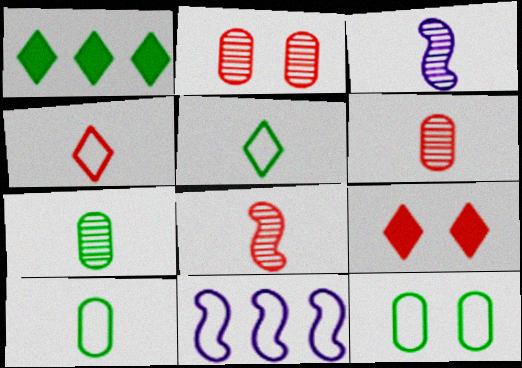[[4, 11, 12], 
[7, 9, 11]]